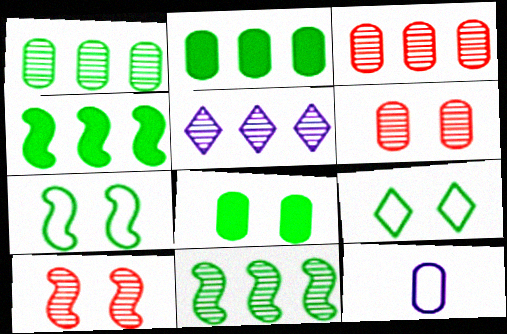[[2, 6, 12], 
[3, 5, 11], 
[3, 8, 12]]